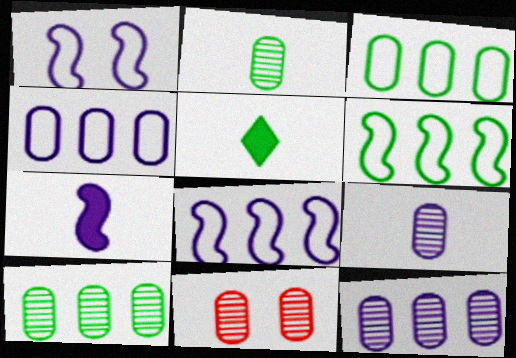[[2, 11, 12], 
[5, 8, 11], 
[9, 10, 11]]